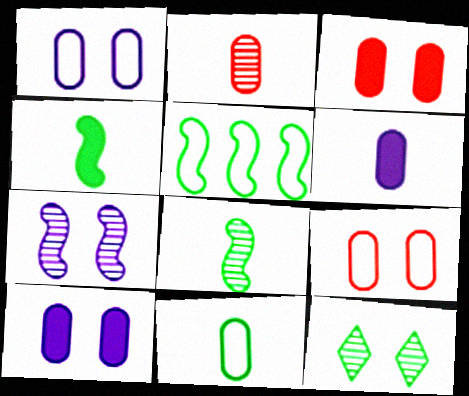[[2, 6, 11]]